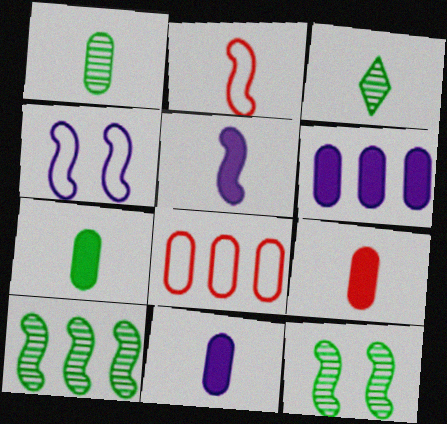[[2, 3, 11], 
[7, 9, 11]]